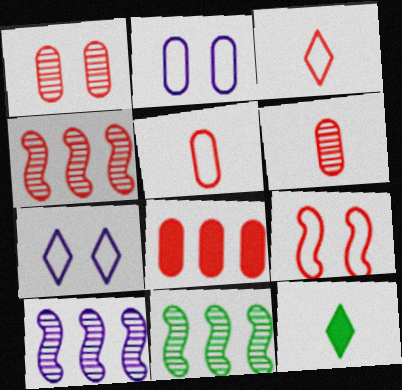[[1, 5, 8], 
[2, 4, 12], 
[4, 10, 11]]